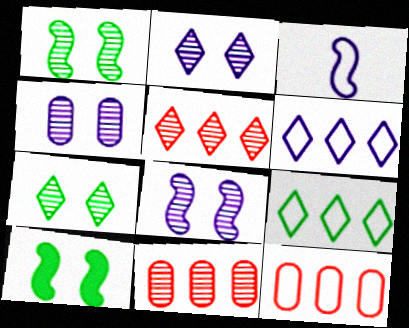[[2, 4, 8]]